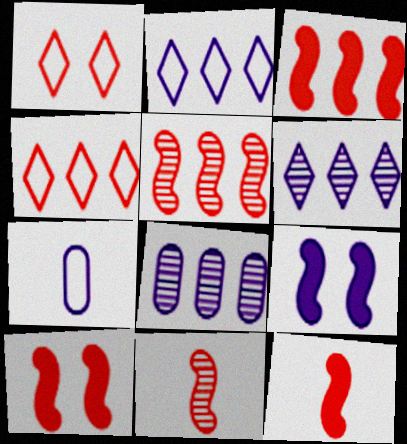[[3, 10, 12], 
[6, 7, 9]]